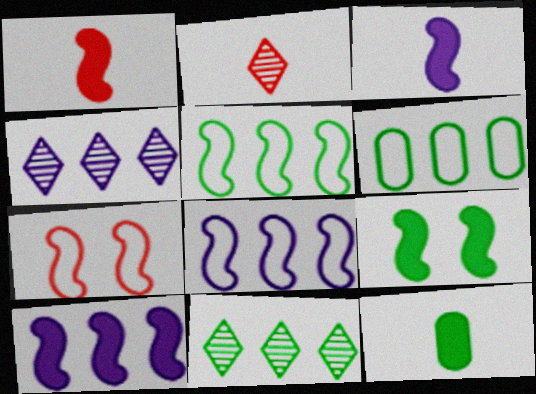[[1, 9, 10], 
[4, 7, 12]]